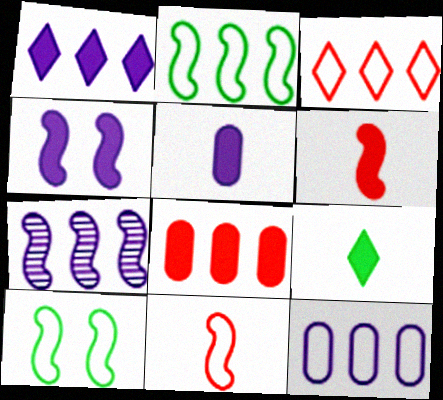[[1, 4, 5], 
[1, 7, 12], 
[2, 3, 12], 
[4, 8, 9], 
[5, 6, 9], 
[6, 7, 10]]